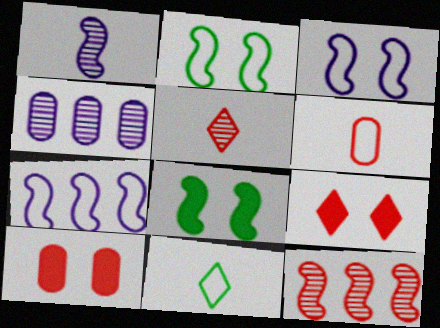[[6, 9, 12]]